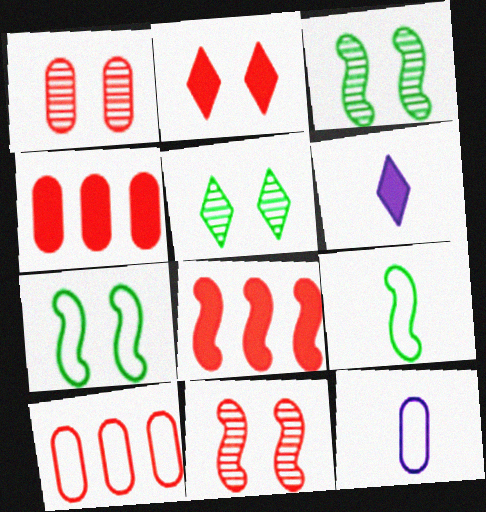[[3, 6, 10], 
[5, 8, 12]]